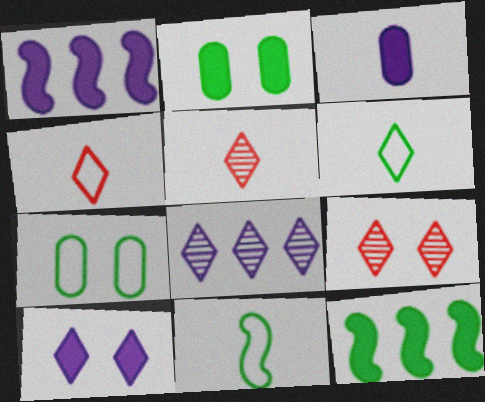[[1, 3, 10], 
[1, 5, 7], 
[3, 5, 11]]